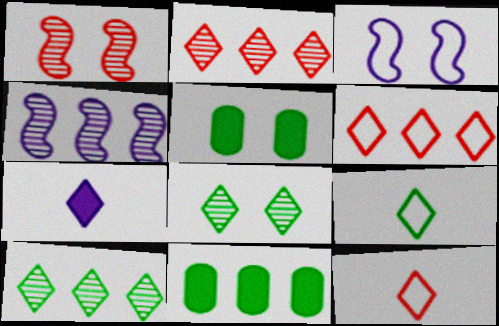[[4, 5, 12], 
[4, 6, 11], 
[6, 7, 8]]